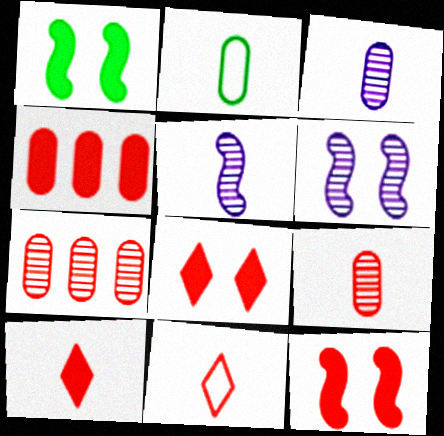[[2, 5, 10], 
[4, 10, 12], 
[7, 11, 12]]